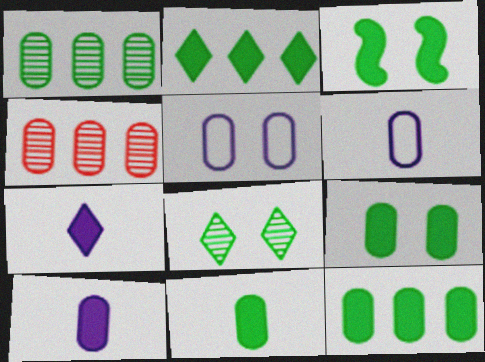[[2, 3, 11], 
[4, 5, 11], 
[4, 6, 9], 
[9, 11, 12]]